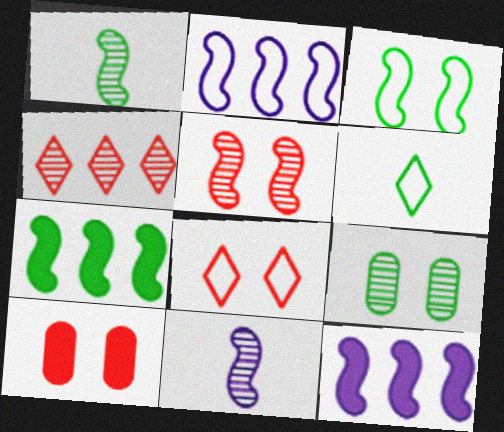[[1, 3, 7], 
[4, 9, 11], 
[5, 8, 10], 
[6, 7, 9]]